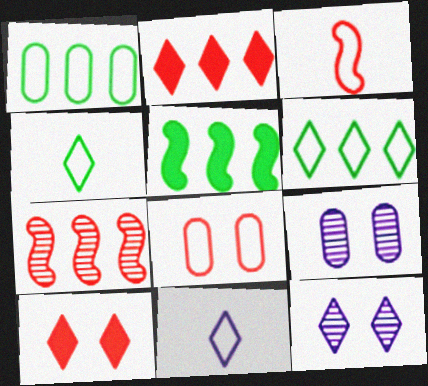[[2, 4, 12]]